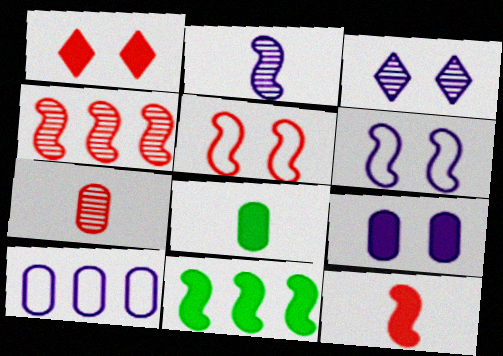[[2, 5, 11], 
[3, 6, 9], 
[4, 5, 12]]